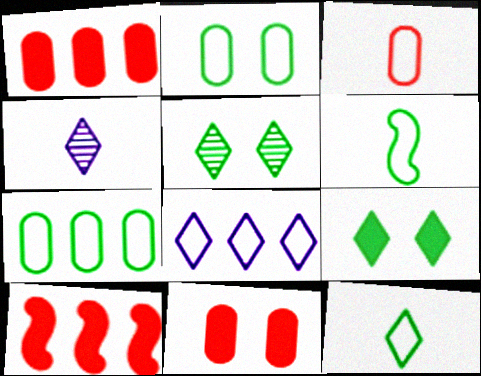[[2, 4, 10]]